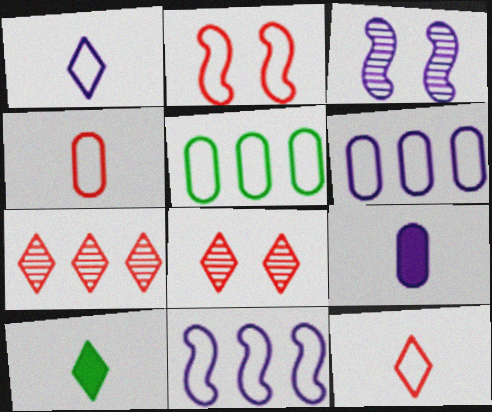[[1, 2, 5]]